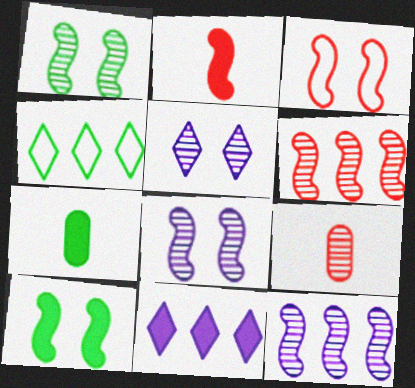[[1, 4, 7], 
[2, 3, 6], 
[3, 8, 10]]